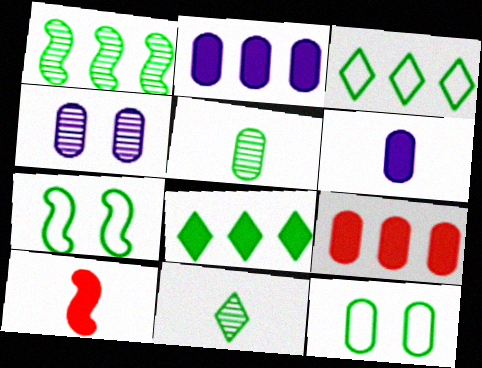[[3, 4, 10], 
[5, 7, 8]]